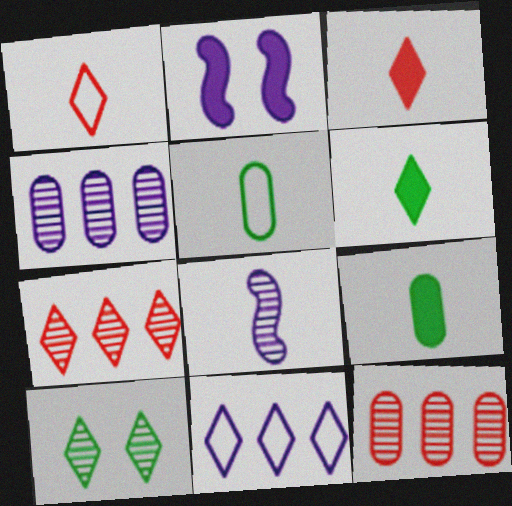[[1, 8, 9], 
[2, 5, 7], 
[3, 5, 8], 
[3, 10, 11], 
[8, 10, 12]]